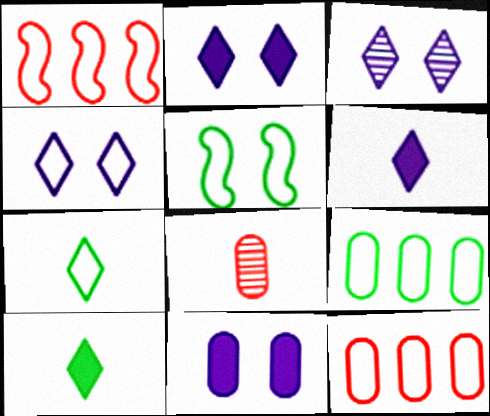[[2, 3, 4], 
[5, 7, 9], 
[8, 9, 11]]